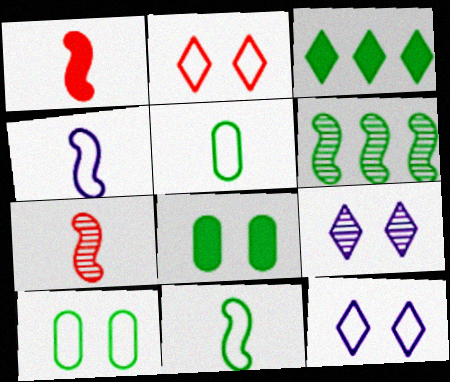[]